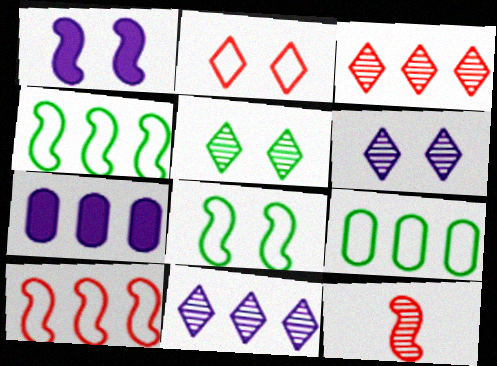[[1, 4, 12], 
[3, 4, 7]]